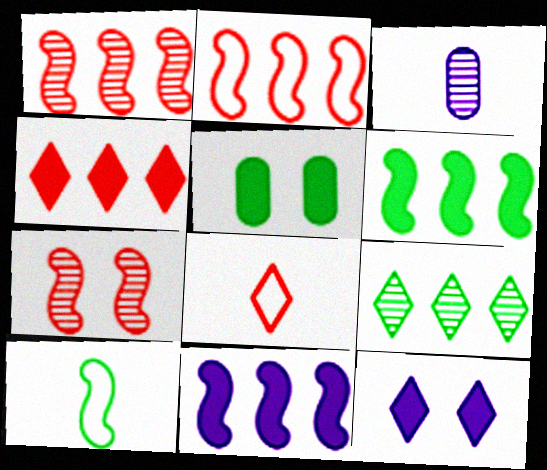[[3, 7, 9], 
[5, 9, 10], 
[7, 10, 11], 
[8, 9, 12]]